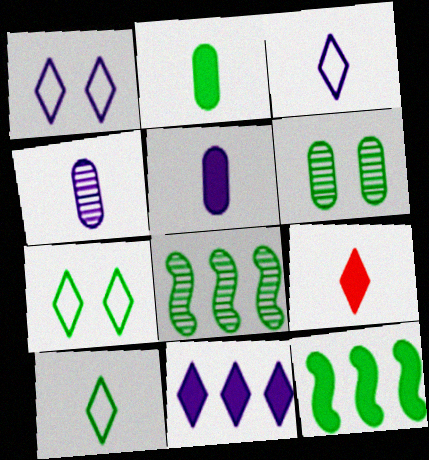[[2, 7, 8], 
[6, 10, 12]]